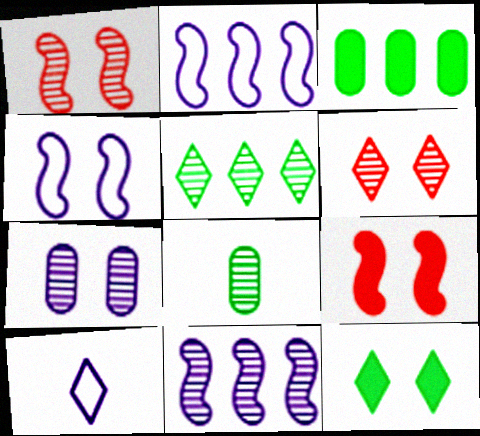[[1, 3, 10], 
[6, 8, 11]]